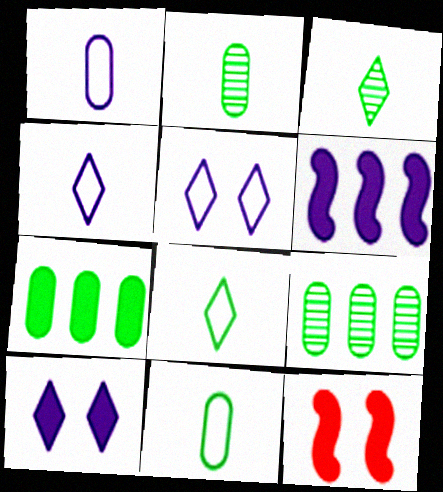[[4, 9, 12]]